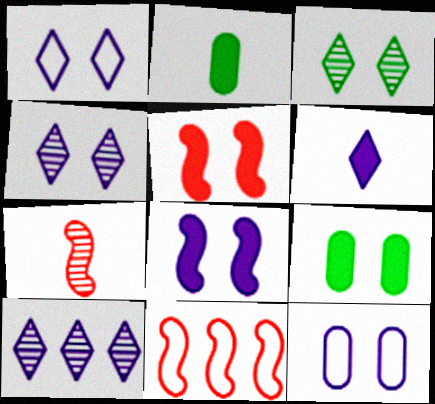[[1, 6, 10], 
[2, 4, 11], 
[3, 5, 12], 
[4, 8, 12], 
[5, 7, 11]]